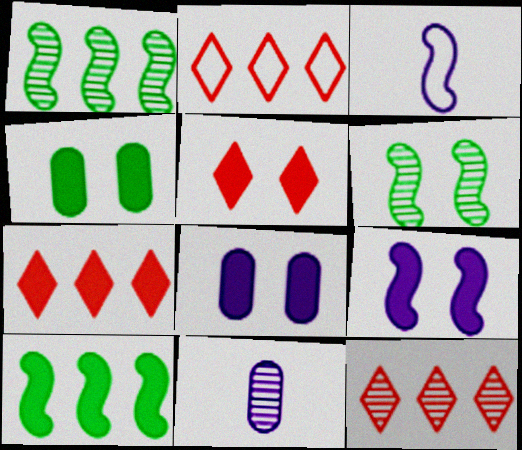[[2, 7, 12], 
[3, 4, 12], 
[4, 5, 9], 
[6, 11, 12]]